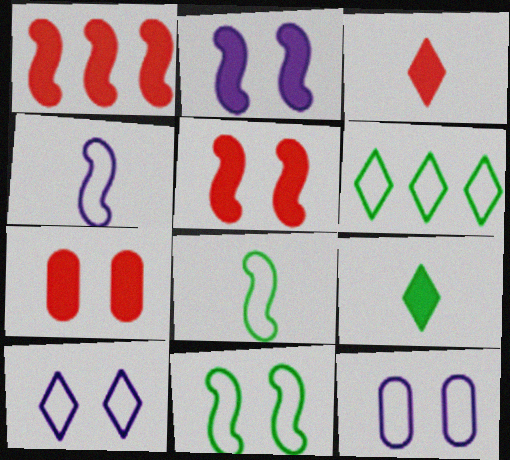[[1, 3, 7]]